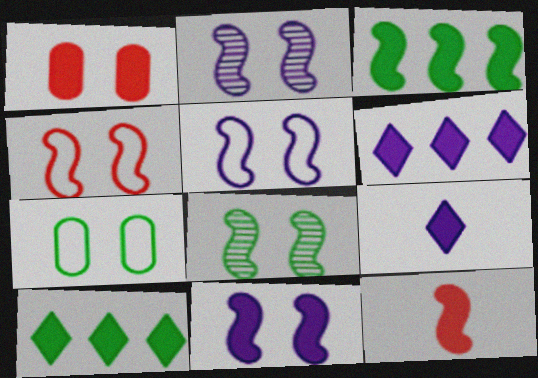[[1, 3, 9], 
[2, 5, 11], 
[3, 11, 12], 
[4, 8, 11]]